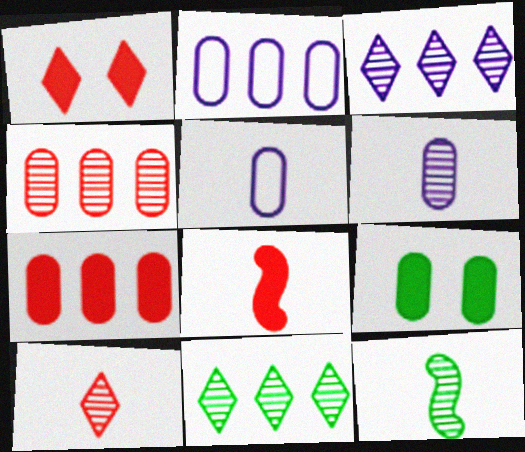[[1, 2, 12], 
[1, 7, 8], 
[4, 5, 9], 
[6, 10, 12]]